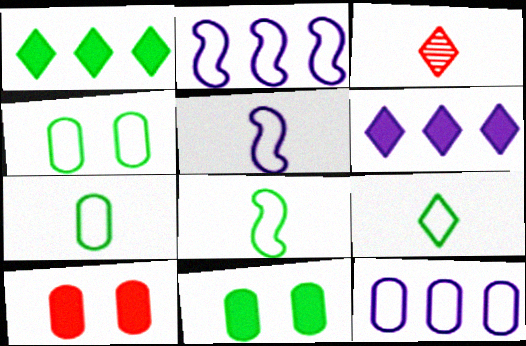[[2, 3, 11], 
[7, 8, 9]]